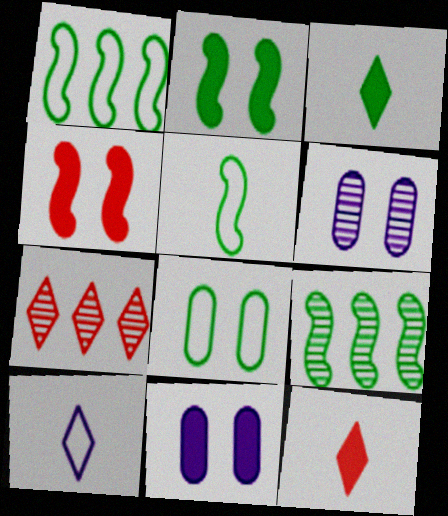[[1, 6, 12], 
[2, 5, 9], 
[3, 8, 9], 
[5, 7, 11]]